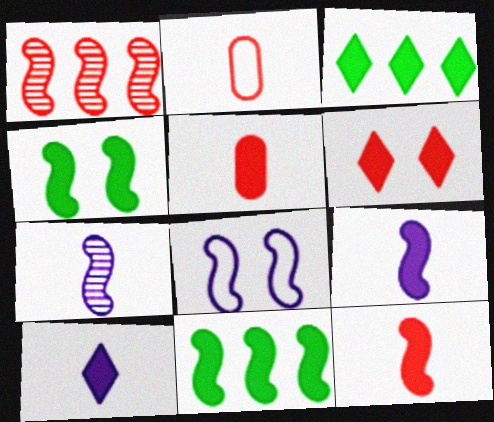[[1, 2, 6], 
[3, 6, 10]]